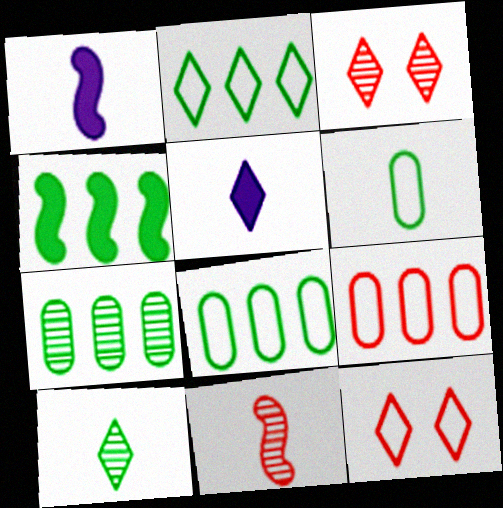[[1, 3, 8], 
[1, 7, 12], 
[2, 3, 5], 
[2, 4, 7], 
[5, 6, 11]]